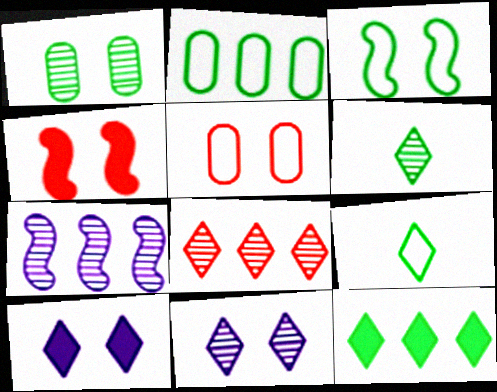[[2, 3, 9], 
[6, 8, 11], 
[8, 9, 10]]